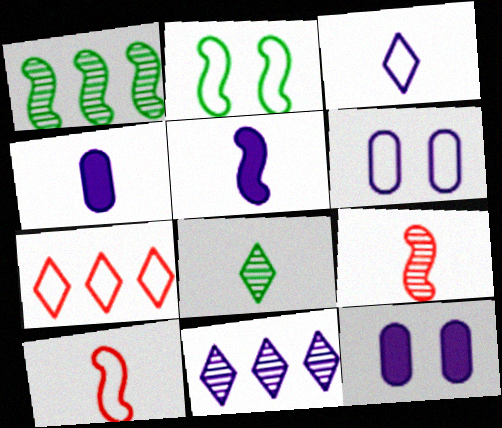[[4, 8, 10], 
[5, 6, 11]]